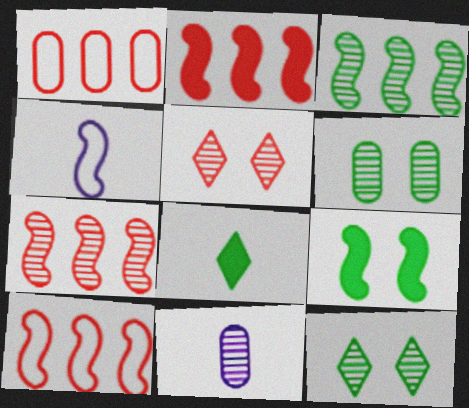[[2, 7, 10], 
[3, 5, 11], 
[4, 7, 9], 
[7, 11, 12]]